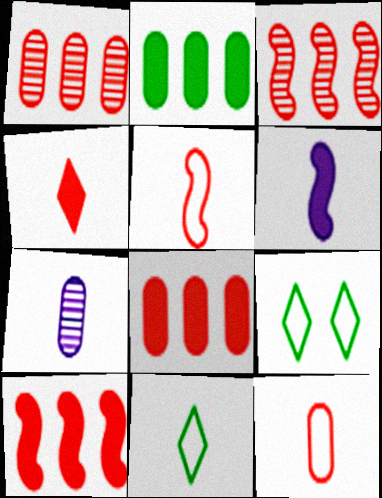[[1, 6, 9], 
[7, 9, 10]]